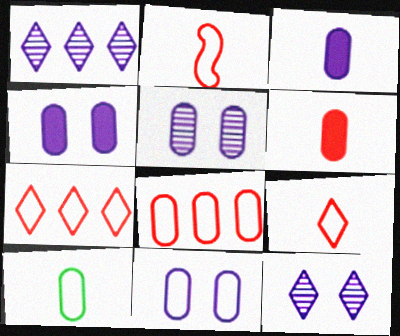[[4, 5, 11], 
[8, 10, 11]]